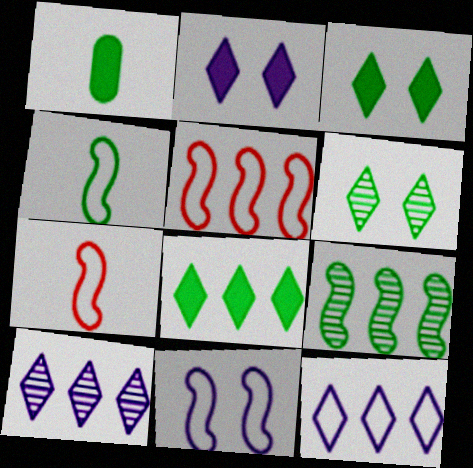[[4, 5, 11]]